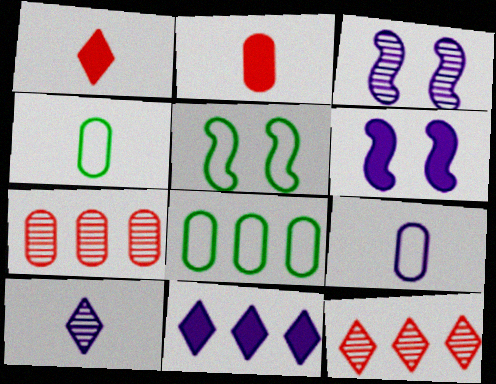[[1, 3, 8], 
[3, 9, 11], 
[4, 6, 12]]